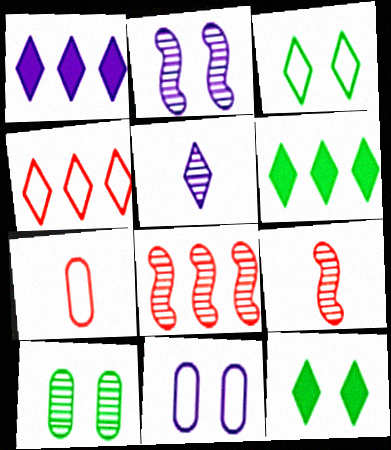[[2, 6, 7], 
[4, 5, 12], 
[5, 8, 10], 
[6, 9, 11]]